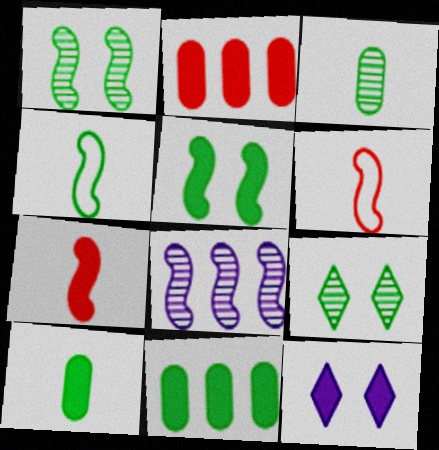[[4, 9, 11], 
[5, 6, 8], 
[7, 11, 12]]